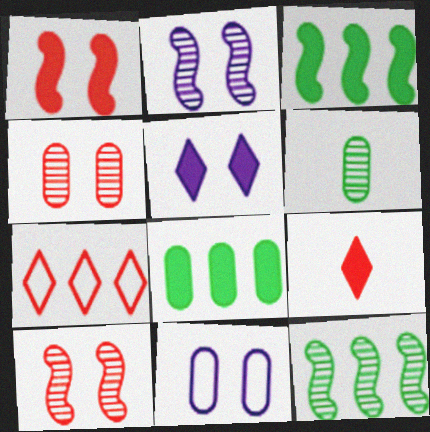[[2, 5, 11], 
[9, 11, 12]]